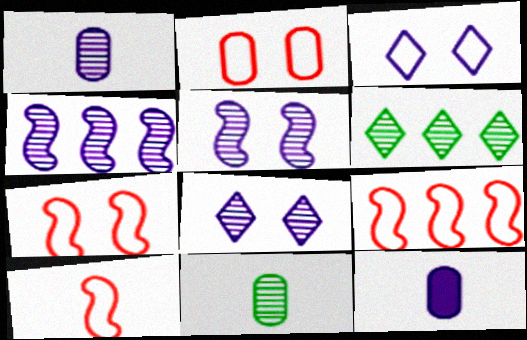[[1, 4, 8], 
[3, 4, 12], 
[6, 7, 12], 
[7, 9, 10]]